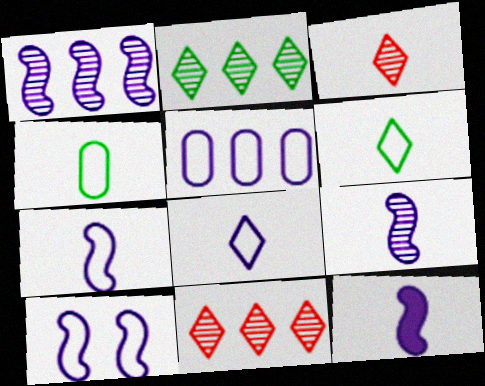[[1, 10, 12], 
[3, 4, 12], 
[5, 8, 10], 
[7, 9, 12]]